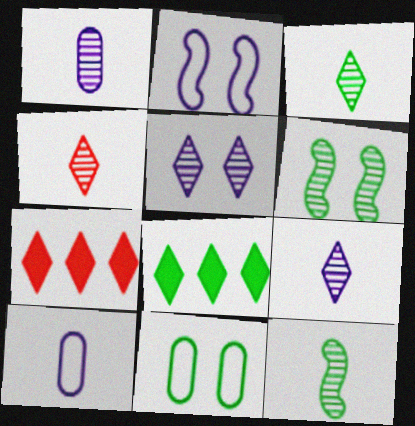[[1, 4, 12], 
[3, 4, 9], 
[6, 7, 10], 
[8, 11, 12]]